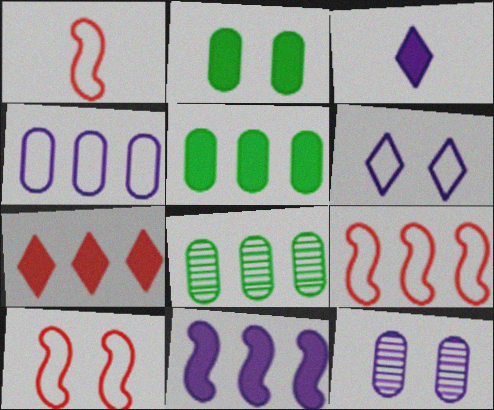[[1, 9, 10], 
[3, 8, 10], 
[5, 7, 11]]